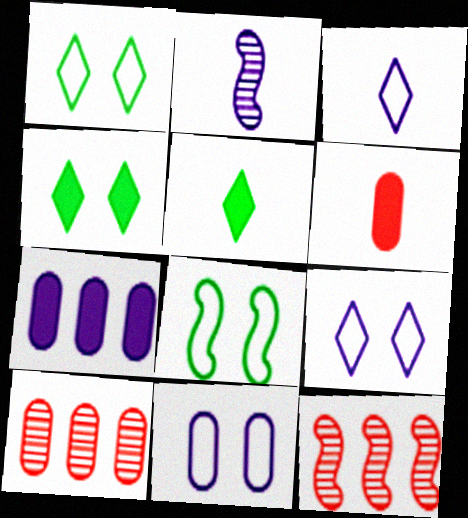[[2, 7, 9], 
[5, 11, 12]]